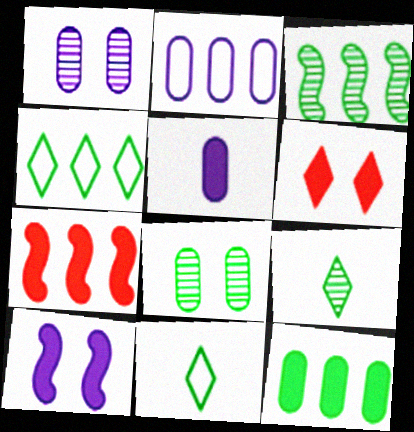[[1, 2, 5], 
[1, 7, 11], 
[3, 4, 12], 
[3, 8, 9]]